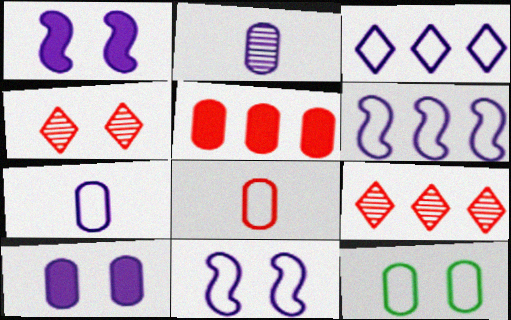[[1, 2, 3], 
[1, 4, 12], 
[2, 5, 12], 
[3, 7, 11]]